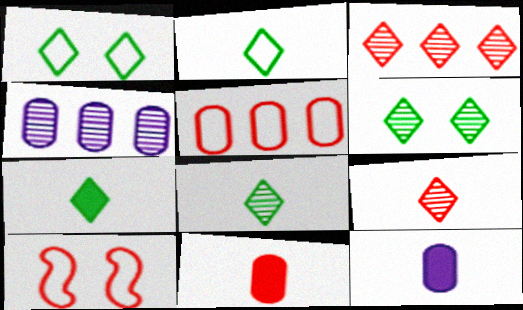[[2, 7, 8], 
[3, 10, 11], 
[4, 7, 10]]